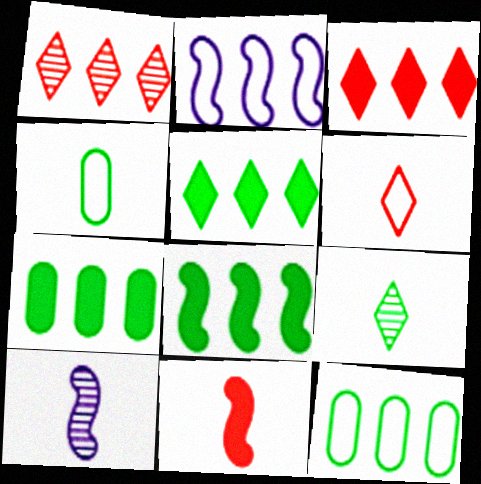[[1, 2, 7], 
[5, 7, 8]]